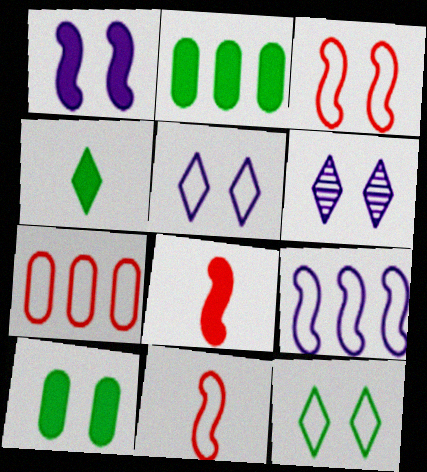[[2, 6, 11], 
[3, 6, 10]]